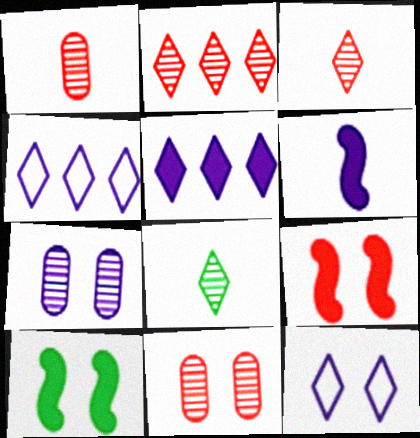[[1, 4, 10], 
[4, 6, 7], 
[10, 11, 12]]